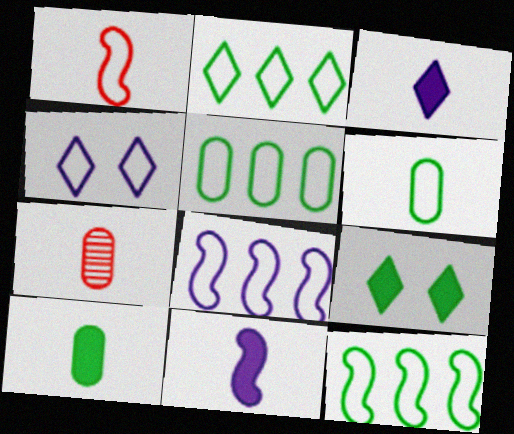[[1, 4, 5], 
[2, 5, 12], 
[7, 8, 9]]